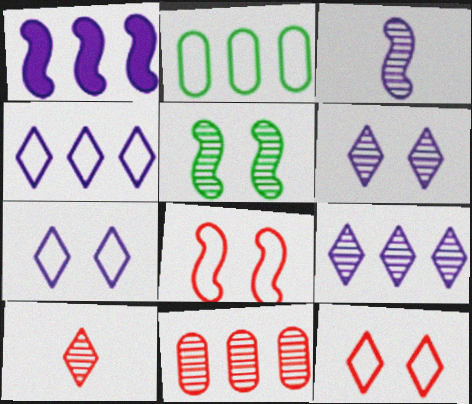[]